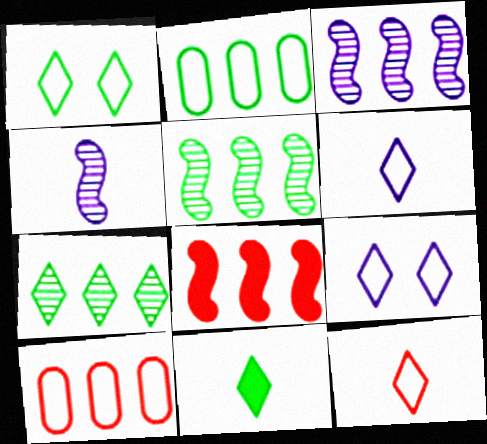[[1, 7, 11]]